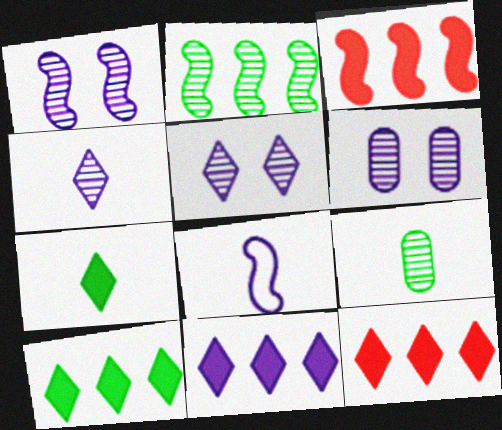[[1, 5, 6], 
[6, 8, 11], 
[10, 11, 12]]